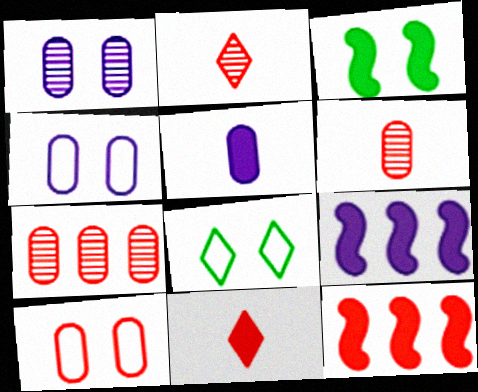[[2, 10, 12], 
[6, 8, 9]]